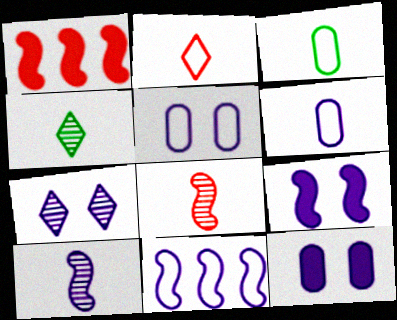[[1, 3, 7], 
[1, 4, 5], 
[5, 7, 9], 
[9, 10, 11]]